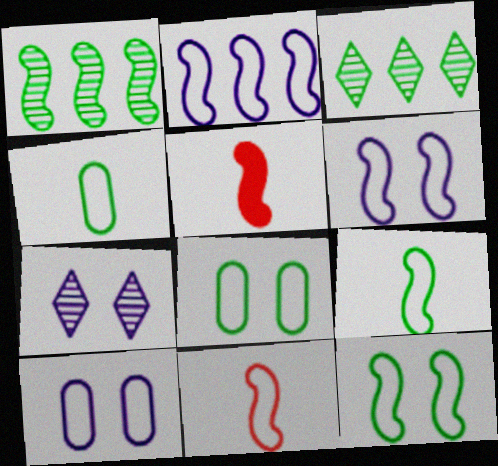[[1, 5, 6], 
[2, 11, 12], 
[3, 5, 10]]